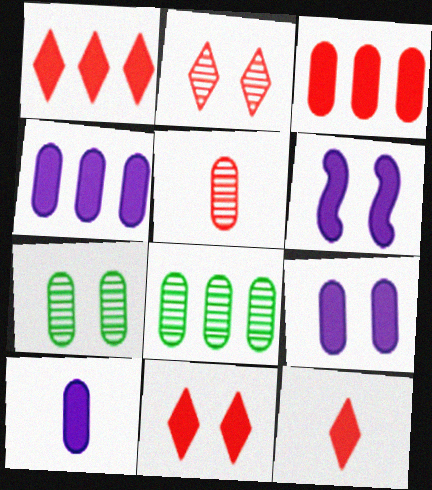[[1, 11, 12], 
[4, 9, 10]]